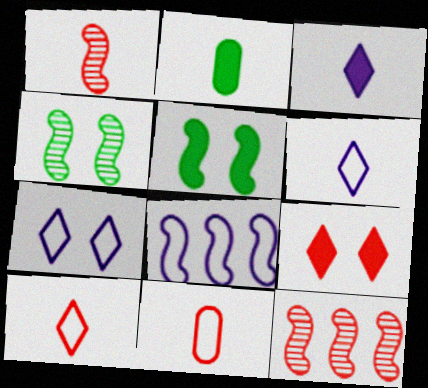[[1, 2, 6], 
[1, 5, 8], 
[2, 7, 12], 
[9, 11, 12]]